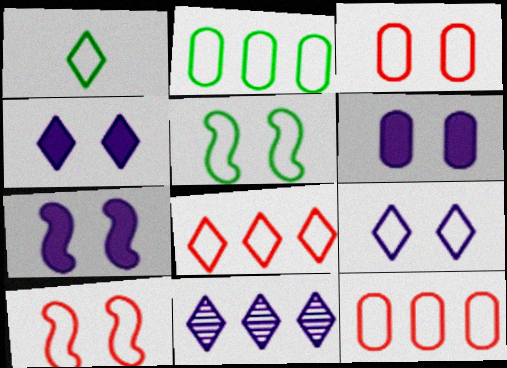[[1, 2, 5], 
[1, 8, 9], 
[3, 5, 9], 
[4, 6, 7]]